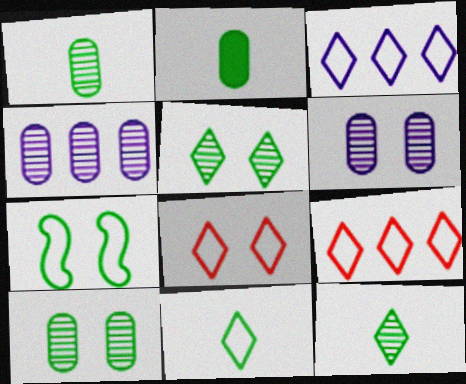[[3, 8, 11]]